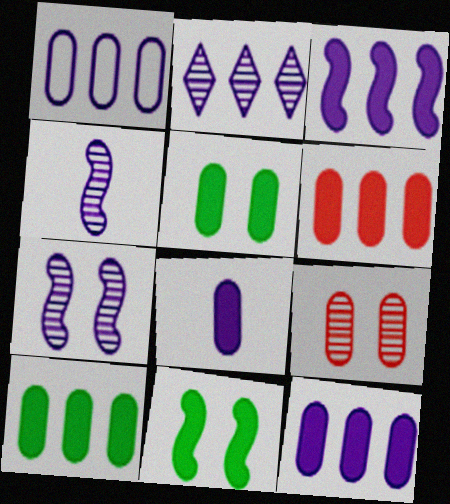[[1, 2, 3], 
[5, 6, 8], 
[6, 10, 12]]